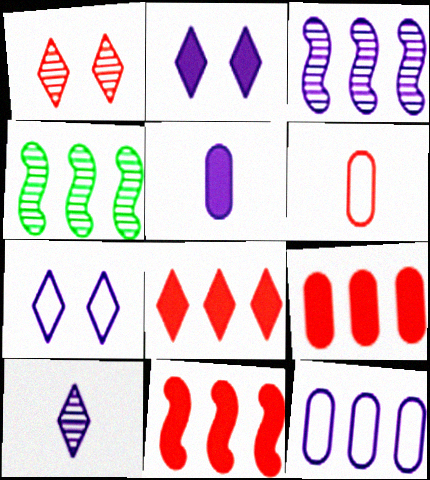[[1, 6, 11], 
[2, 4, 6], 
[3, 5, 7], 
[4, 8, 12], 
[8, 9, 11]]